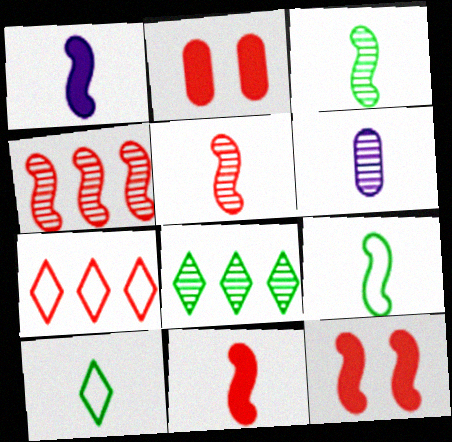[[1, 5, 9], 
[2, 5, 7], 
[6, 10, 11]]